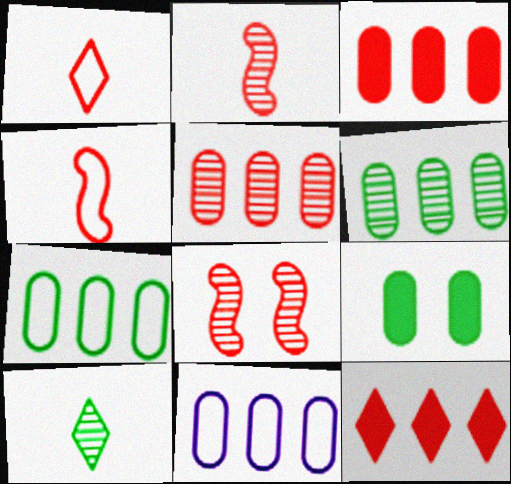[[1, 3, 8], 
[3, 6, 11]]